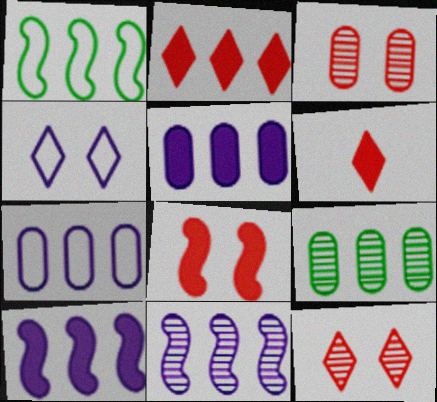[]